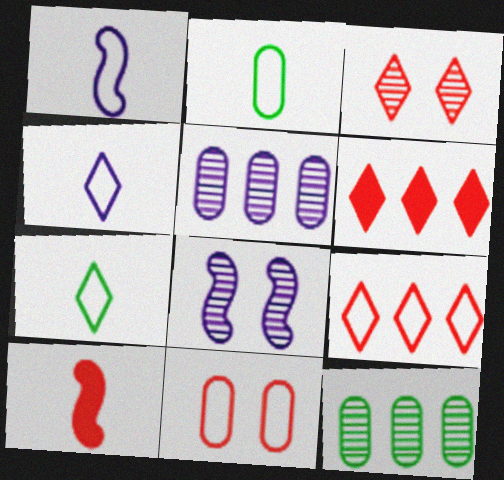[[2, 6, 8]]